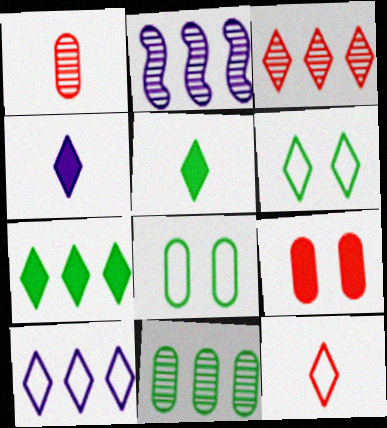[[2, 3, 11], 
[3, 4, 6], 
[3, 7, 10], 
[6, 10, 12]]